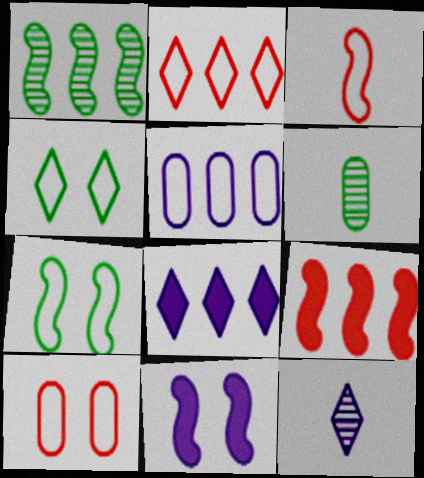[[1, 3, 11], 
[2, 3, 10], 
[2, 6, 11], 
[3, 4, 5], 
[5, 11, 12]]